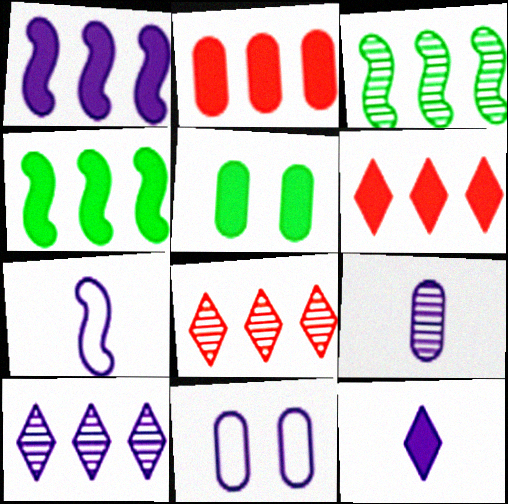[[5, 7, 8], 
[7, 9, 12]]